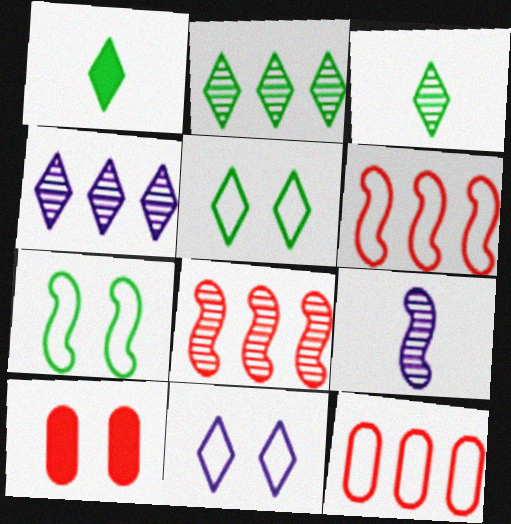[[1, 2, 5]]